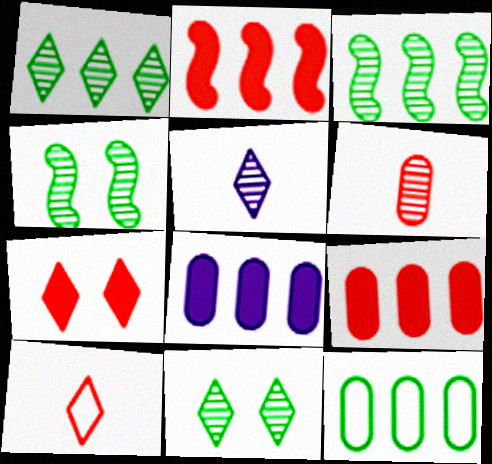[[4, 8, 10]]